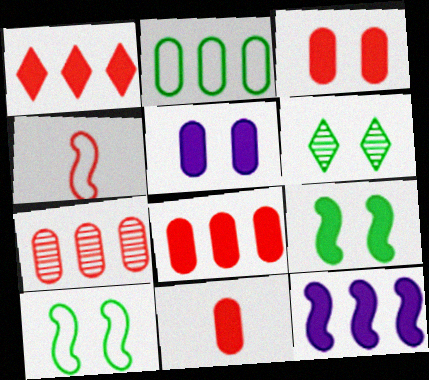[[3, 8, 11]]